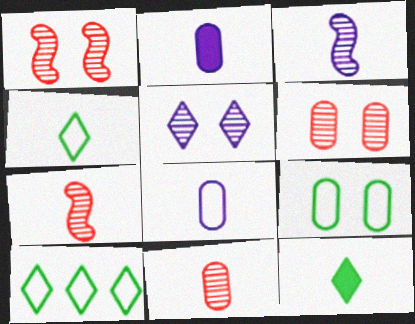[[1, 2, 10], 
[2, 4, 7], 
[7, 8, 12]]